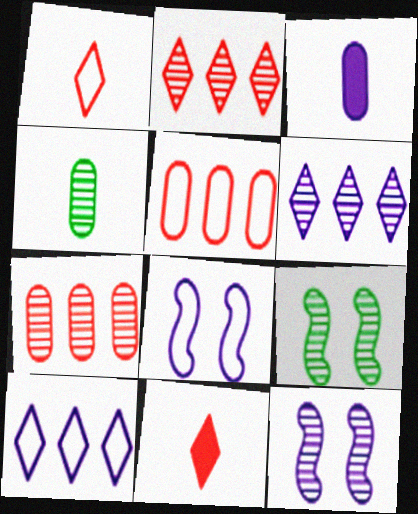[[2, 4, 12], 
[3, 6, 8], 
[3, 10, 12]]